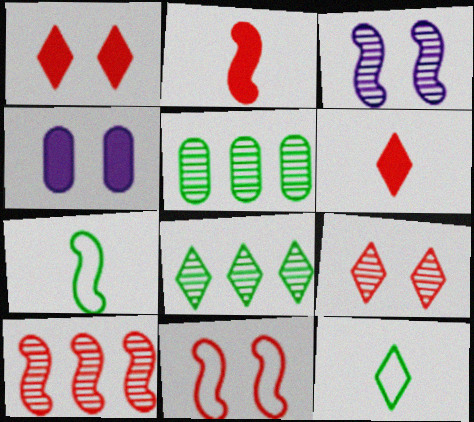[[2, 10, 11], 
[4, 10, 12]]